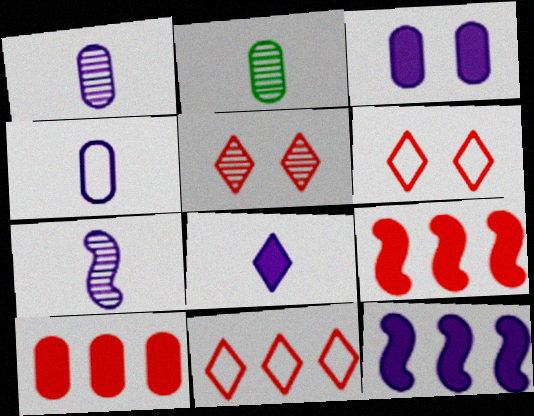[[2, 6, 12], 
[3, 8, 12], 
[4, 7, 8]]